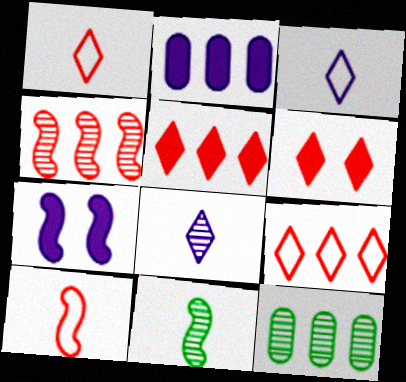[[1, 7, 12]]